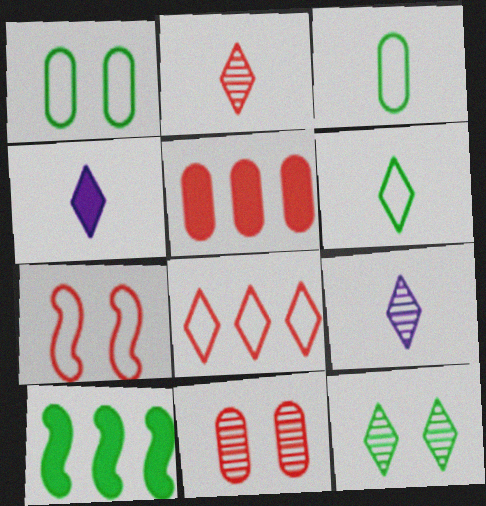[[2, 4, 6], 
[2, 5, 7], 
[3, 10, 12], 
[4, 8, 12]]